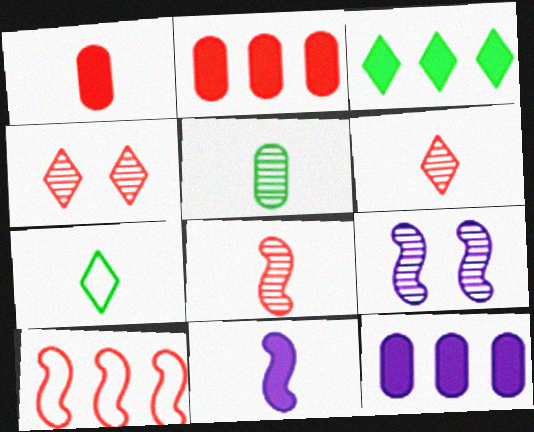[[1, 4, 10], 
[2, 7, 9]]